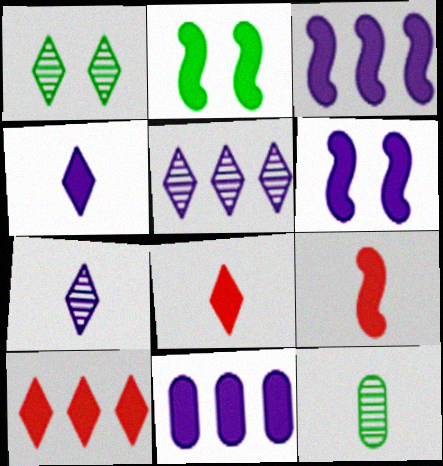[[2, 3, 9], 
[2, 8, 11], 
[4, 6, 11]]